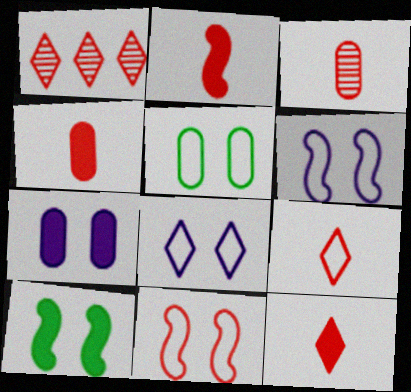[[1, 4, 11], 
[2, 3, 9], 
[2, 4, 12], 
[5, 8, 11]]